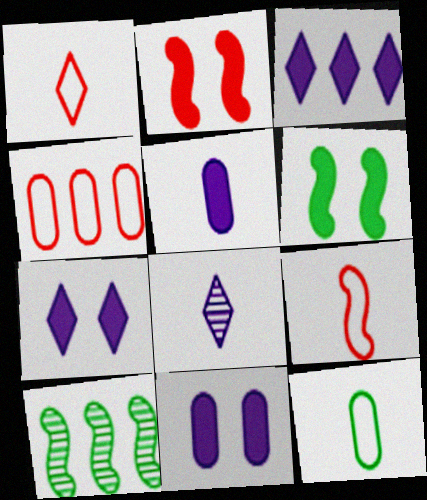[[1, 10, 11], 
[3, 4, 10], 
[4, 6, 8]]